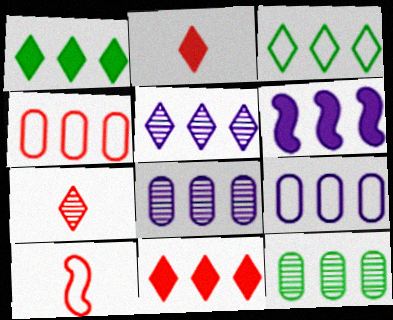[[3, 5, 11], 
[5, 6, 9]]